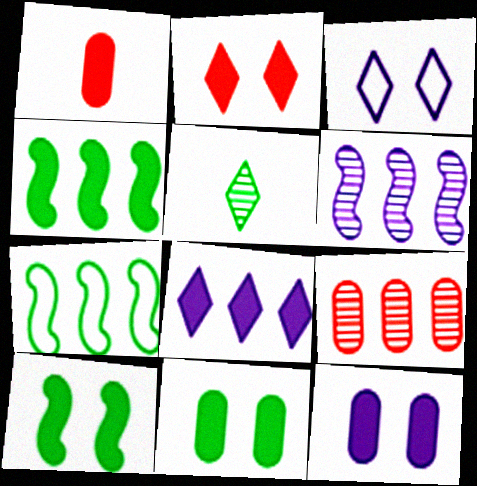[[1, 8, 10], 
[2, 10, 12], 
[5, 7, 11], 
[7, 8, 9]]